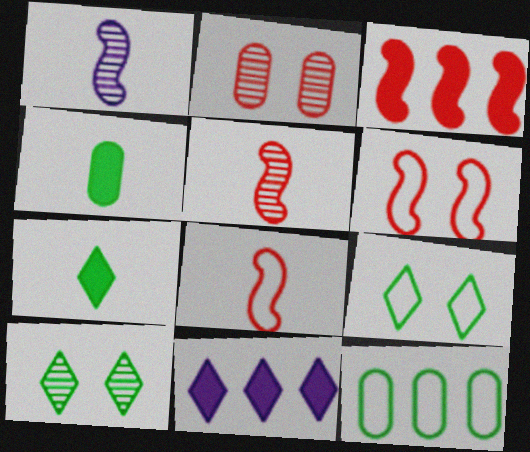[[3, 5, 6]]